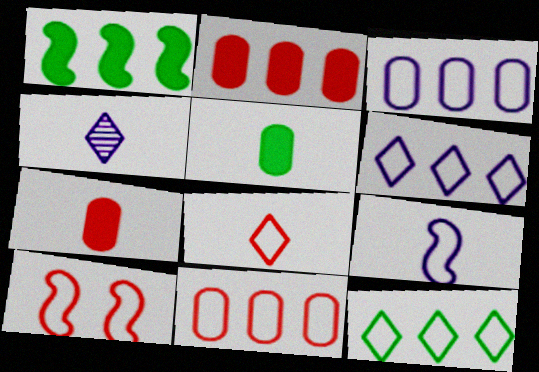[[8, 10, 11]]